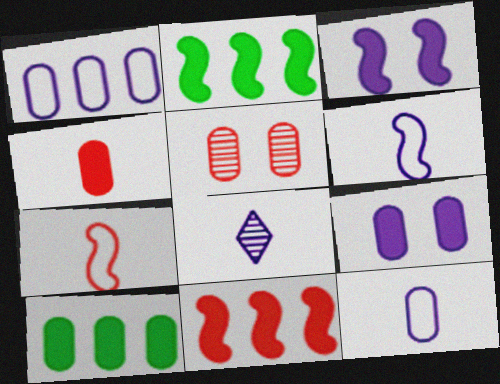[[1, 3, 8], 
[4, 9, 10], 
[5, 10, 12]]